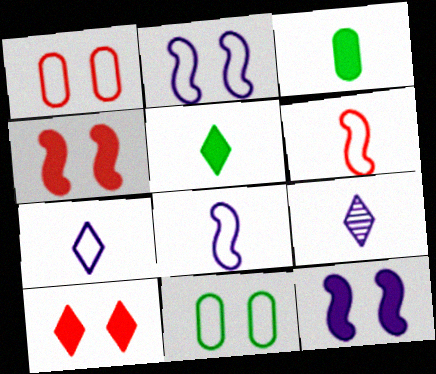[[3, 6, 9]]